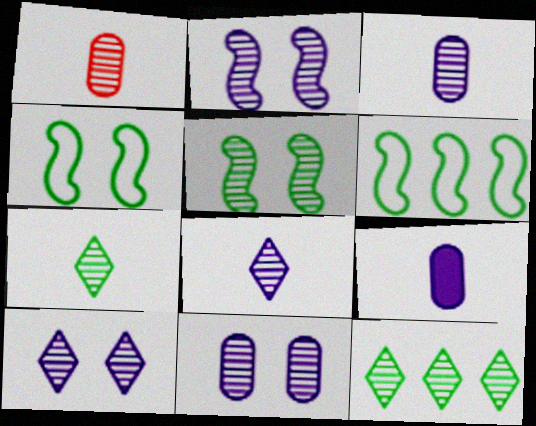[[1, 2, 12], 
[2, 10, 11]]